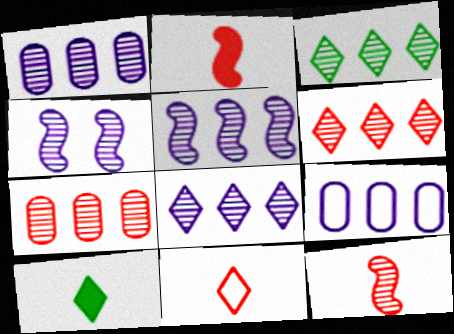[[1, 5, 8], 
[3, 5, 7], 
[3, 6, 8]]